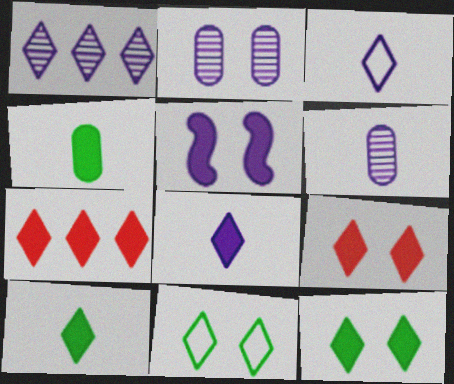[[4, 5, 7], 
[7, 8, 12]]